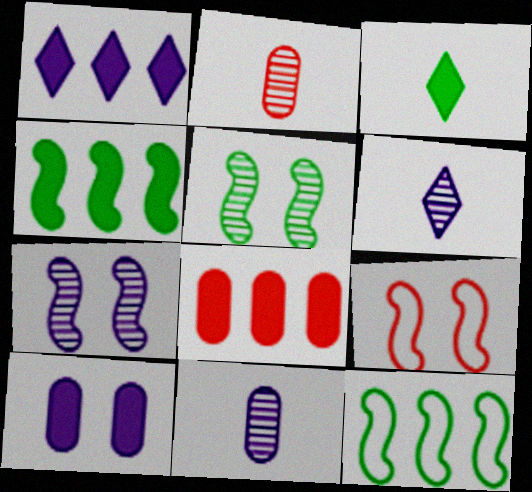[[1, 4, 8]]